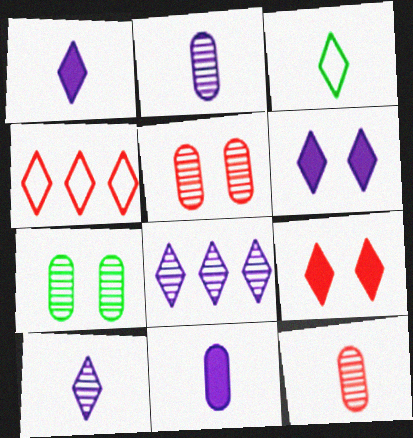[[3, 8, 9]]